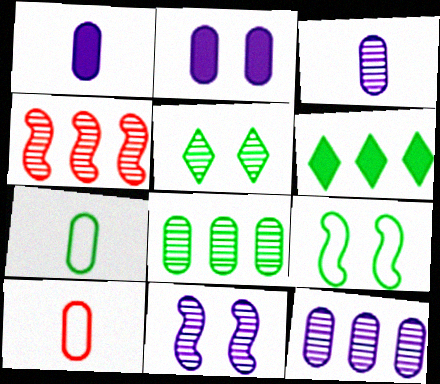[[2, 8, 10], 
[3, 4, 5], 
[6, 10, 11]]